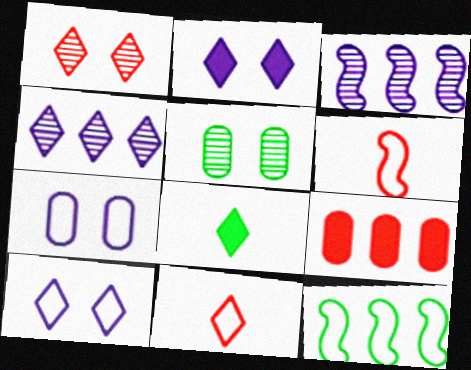[[1, 6, 9], 
[4, 9, 12], 
[5, 8, 12], 
[7, 11, 12]]